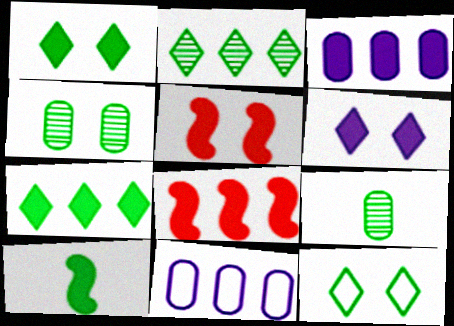[[2, 8, 11], 
[3, 7, 8]]